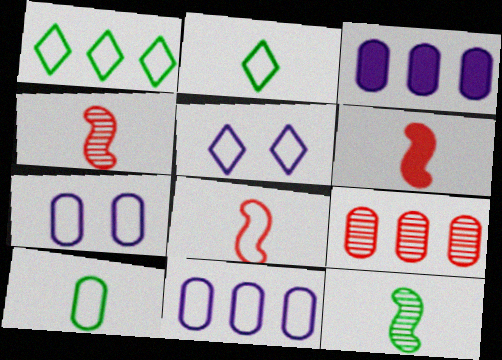[[1, 7, 8], 
[4, 6, 8]]